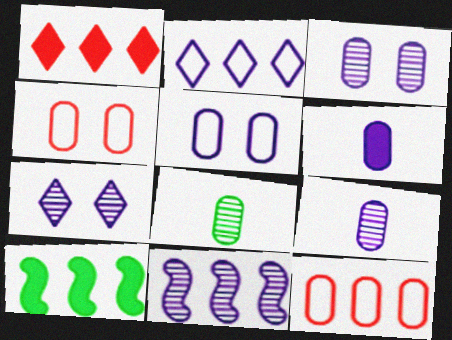[[7, 9, 11]]